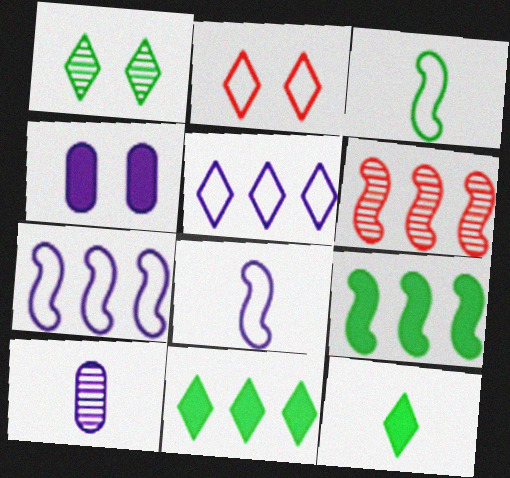[[1, 6, 10], 
[2, 9, 10], 
[6, 7, 9]]